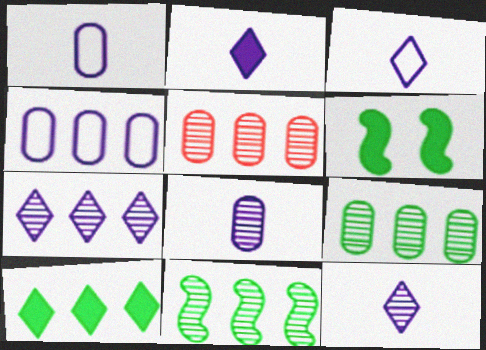[[2, 3, 12], 
[3, 5, 6], 
[5, 7, 11]]